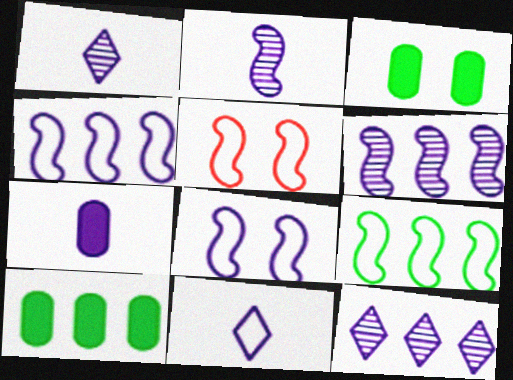[[1, 5, 10], 
[2, 7, 11], 
[7, 8, 12]]